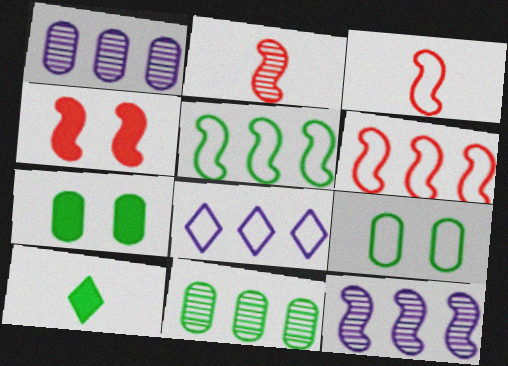[[2, 4, 6], 
[2, 7, 8], 
[3, 8, 9]]